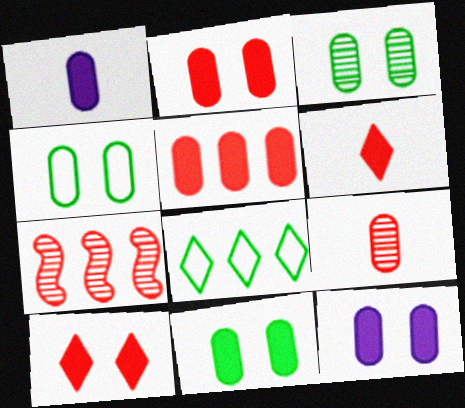[[1, 5, 11], 
[2, 11, 12], 
[3, 4, 11]]